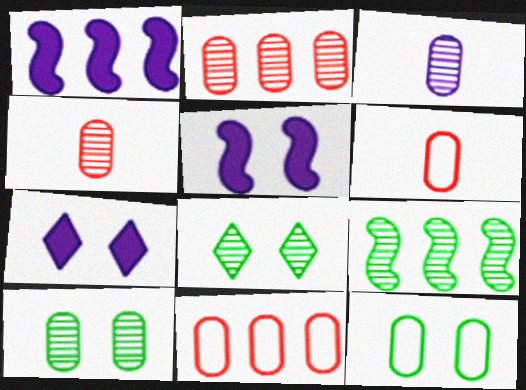[[1, 6, 8], 
[2, 3, 10], 
[6, 7, 9]]